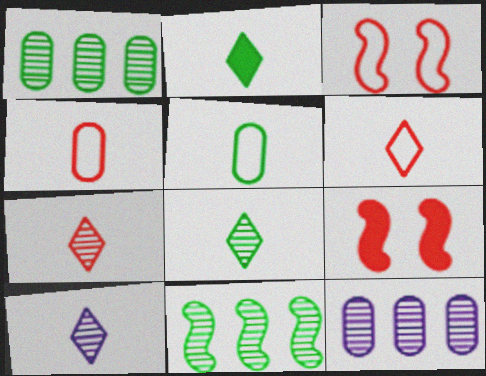[[2, 3, 12], 
[2, 6, 10], 
[7, 8, 10]]